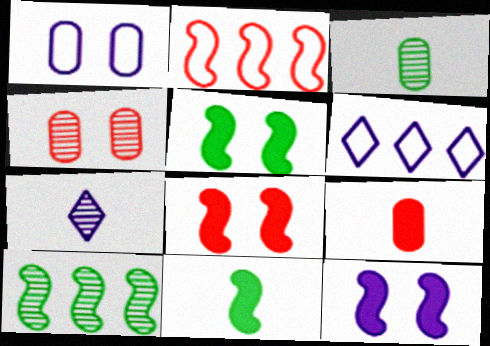[[3, 6, 8], 
[4, 6, 11], 
[4, 7, 10], 
[5, 8, 12]]